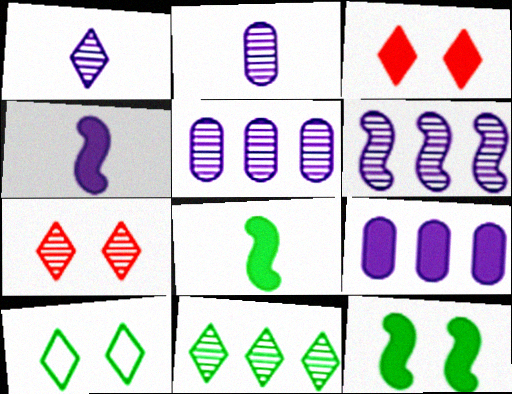[[1, 7, 11], 
[3, 8, 9]]